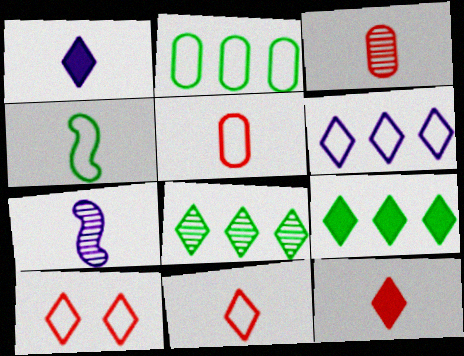[[1, 3, 4], 
[1, 8, 10]]